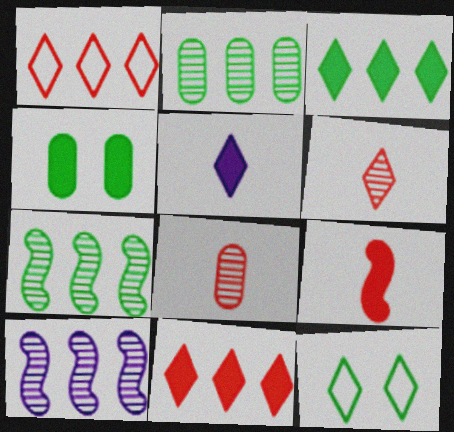[]